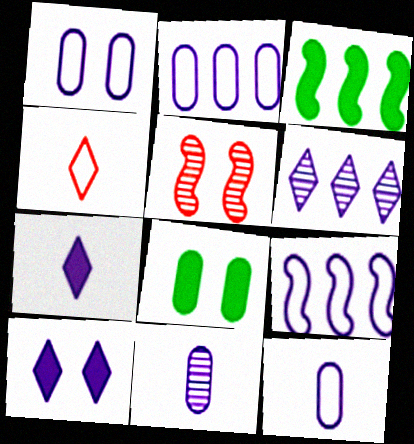[[1, 2, 12], 
[9, 10, 11]]